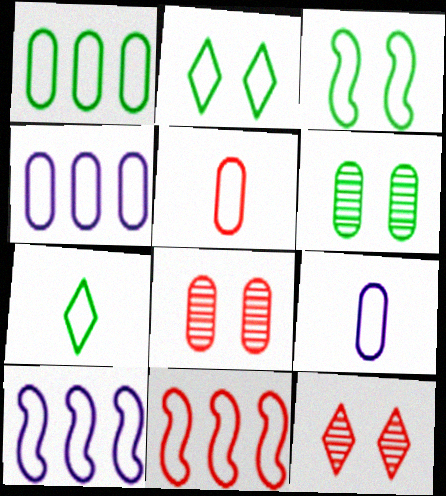[[1, 3, 7], 
[2, 5, 10], 
[2, 9, 11]]